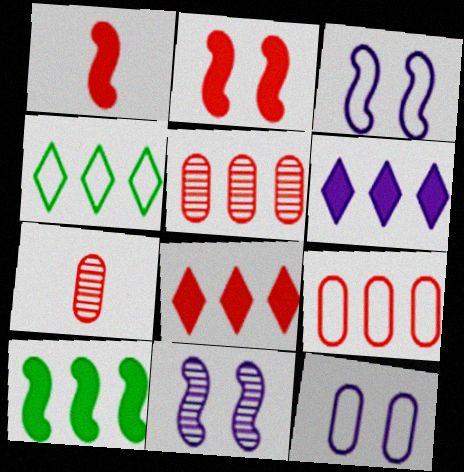[]